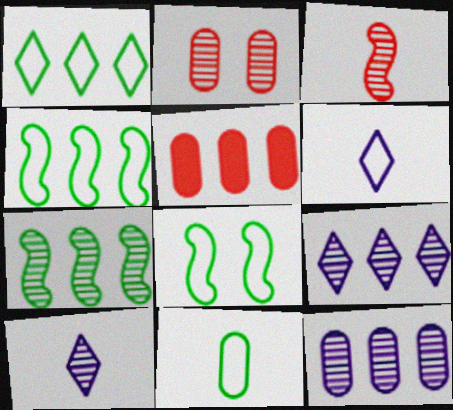[[1, 8, 11], 
[2, 7, 10], 
[4, 5, 9], 
[5, 8, 10]]